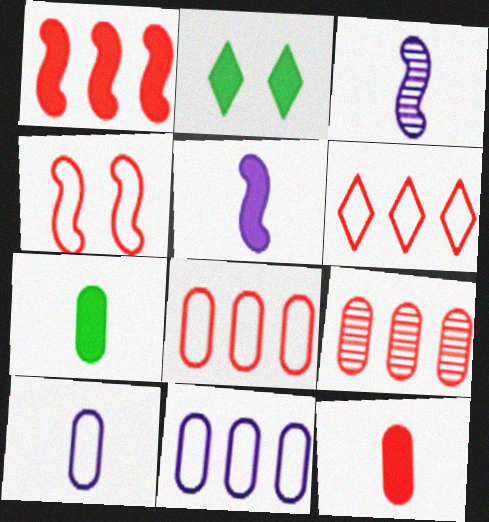[[1, 6, 9], 
[2, 3, 8]]